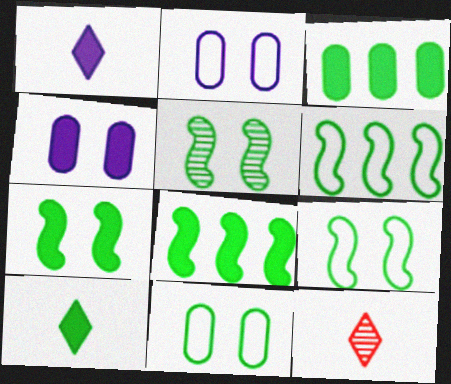[[2, 8, 12], 
[3, 7, 10], 
[4, 6, 12], 
[5, 7, 9]]